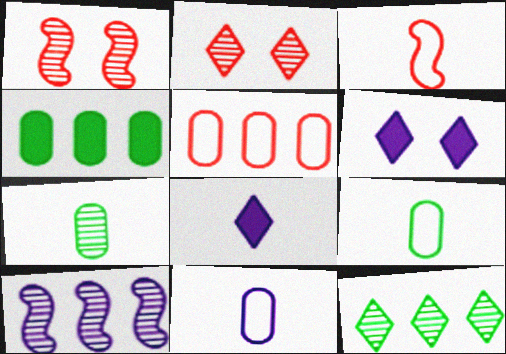[[2, 7, 10], 
[3, 7, 8], 
[6, 10, 11]]